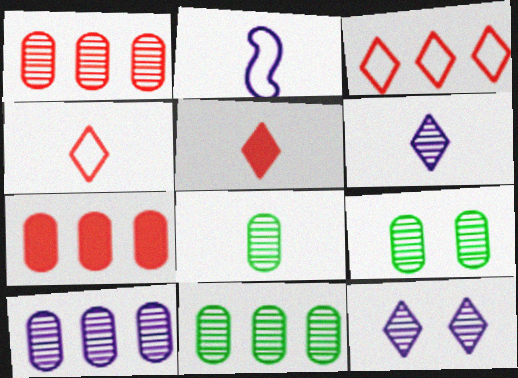[[1, 10, 11], 
[2, 5, 8], 
[8, 9, 11]]